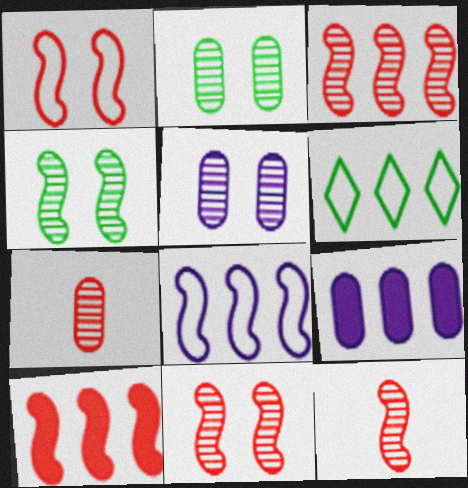[[1, 10, 12], 
[3, 6, 9], 
[3, 11, 12]]